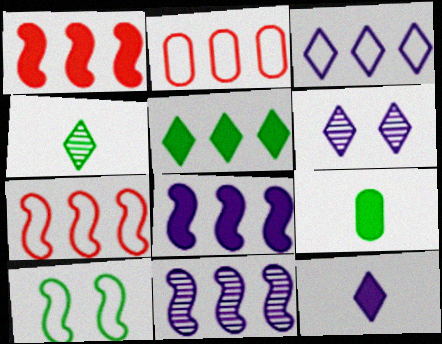[[2, 5, 11], 
[3, 6, 12], 
[6, 7, 9]]